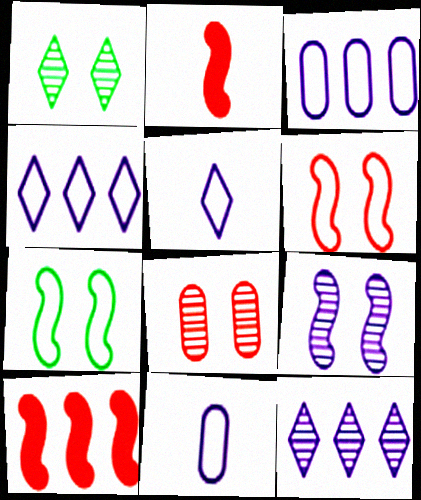[[1, 2, 3], 
[1, 8, 9], 
[1, 10, 11]]